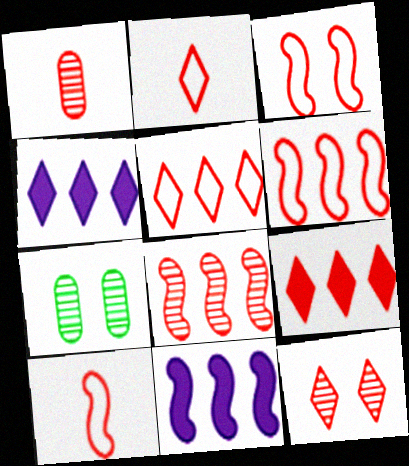[[1, 3, 9], 
[1, 8, 12], 
[2, 7, 11], 
[2, 9, 12], 
[3, 6, 10], 
[4, 7, 10]]